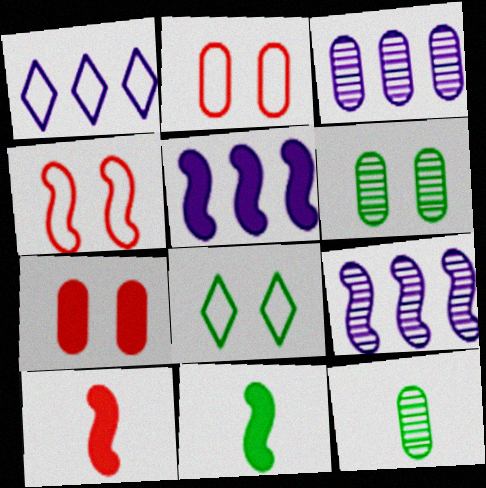[[1, 3, 5], 
[1, 6, 10], 
[3, 8, 10], 
[4, 9, 11]]